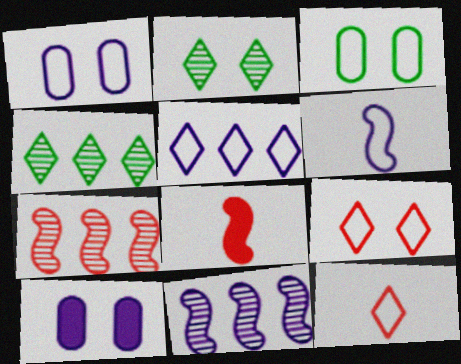[[1, 4, 8], 
[1, 5, 6]]